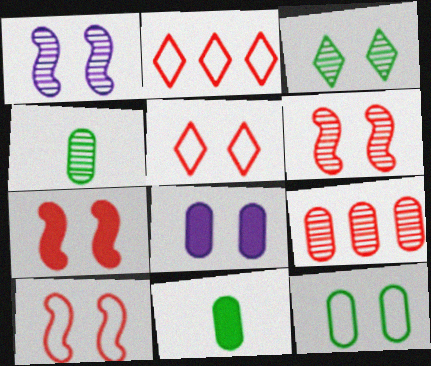[[1, 2, 11], 
[3, 8, 10], 
[6, 7, 10]]